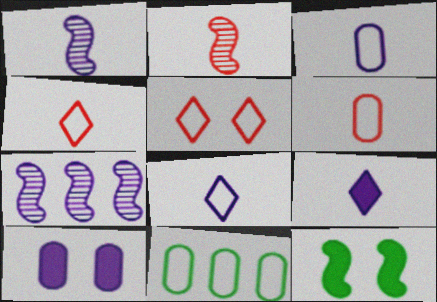[[1, 3, 9], 
[7, 8, 10]]